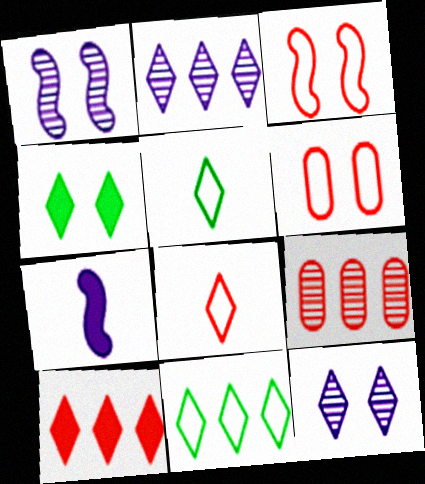[[1, 4, 6], 
[2, 4, 8], 
[2, 10, 11], 
[5, 10, 12]]